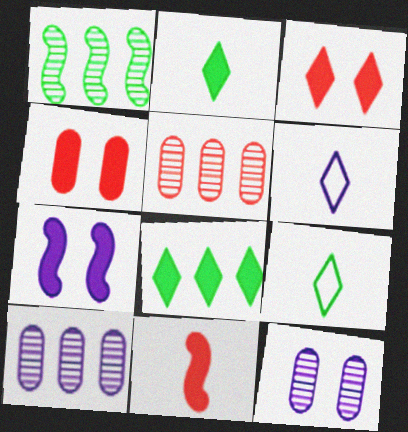[[1, 4, 6], 
[5, 7, 9], 
[6, 7, 10]]